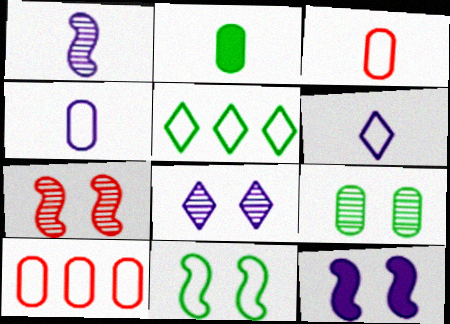[[6, 10, 11], 
[7, 8, 9], 
[7, 11, 12]]